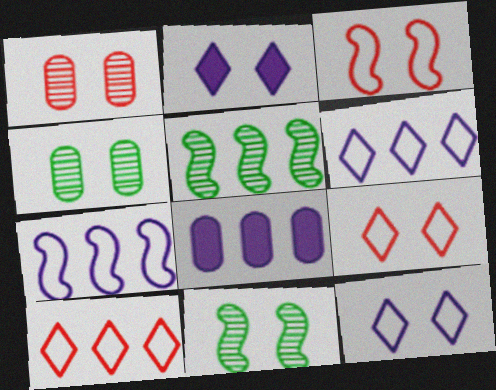[[2, 3, 4], 
[5, 8, 10]]